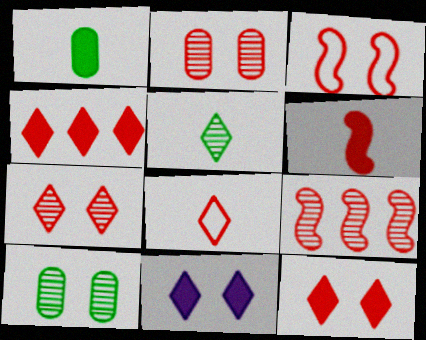[[2, 3, 12], 
[3, 6, 9], 
[3, 10, 11], 
[4, 7, 8]]